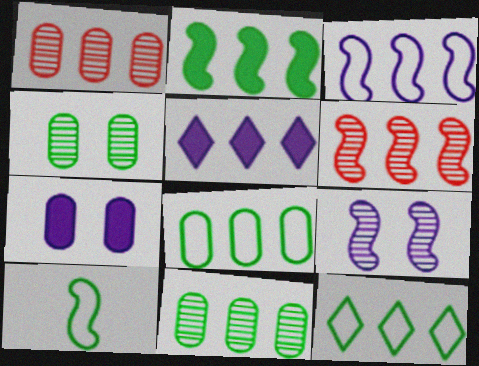[[2, 3, 6], 
[2, 11, 12], 
[5, 6, 8]]